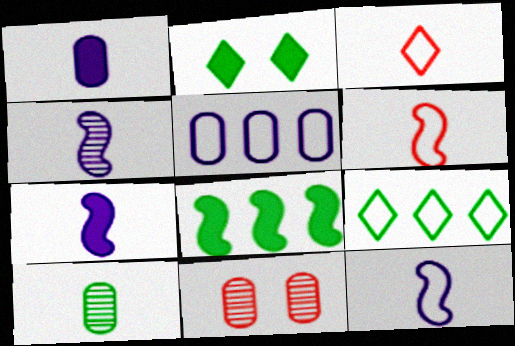[[3, 7, 10], 
[4, 7, 12], 
[7, 9, 11]]